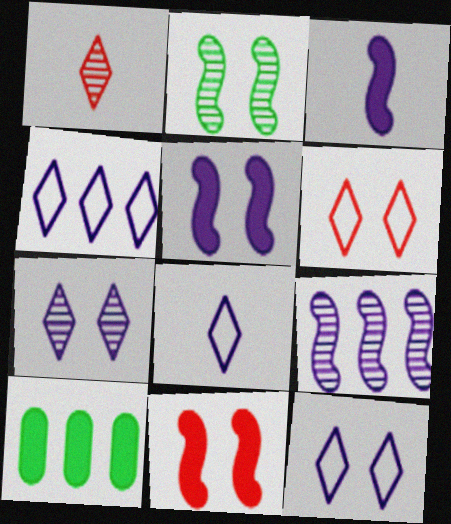[[4, 8, 12]]